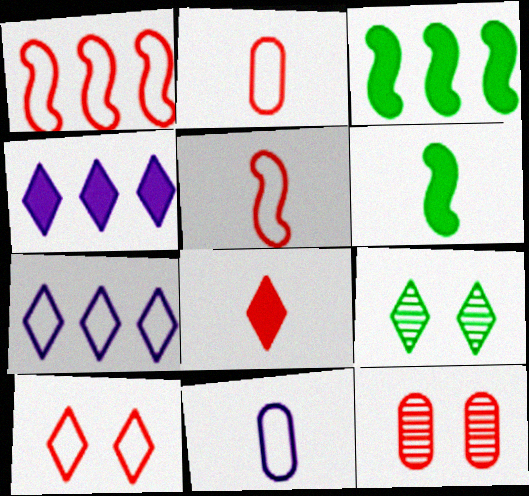[[1, 2, 10], 
[1, 8, 12], 
[6, 7, 12], 
[7, 8, 9]]